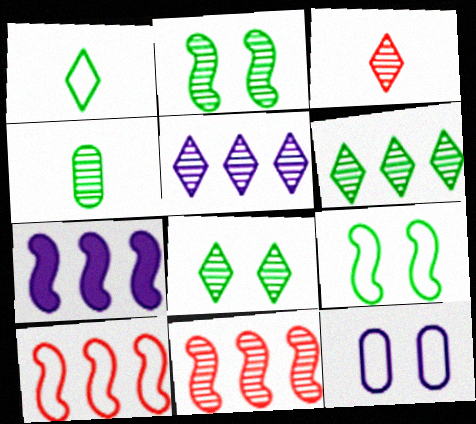[[1, 10, 12], 
[2, 4, 6], 
[3, 5, 8]]